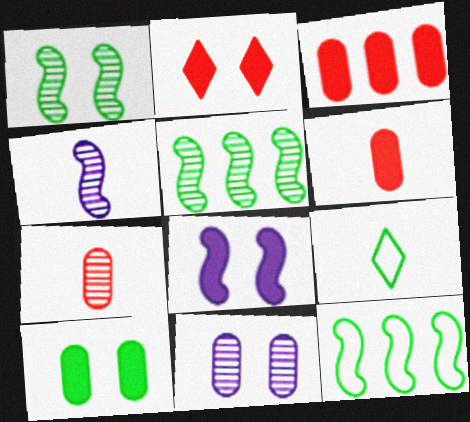[[2, 8, 10], 
[4, 6, 9], 
[5, 9, 10]]